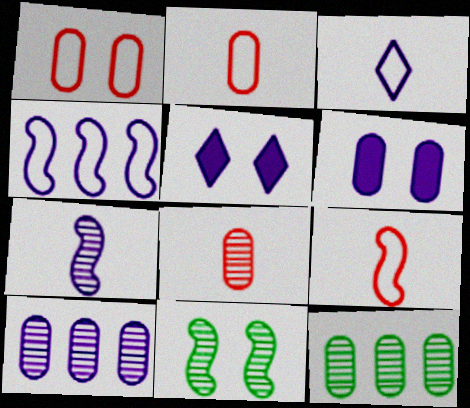[[1, 5, 11], 
[2, 6, 12], 
[5, 9, 12]]